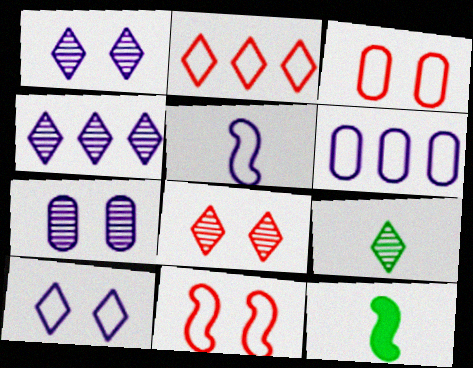[[2, 7, 12], 
[3, 4, 12], 
[4, 8, 9], 
[5, 6, 10], 
[6, 8, 12]]